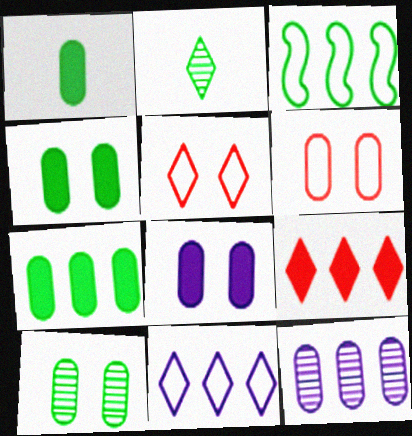[[1, 4, 7], 
[1, 6, 12], 
[2, 3, 4], 
[3, 9, 12], 
[6, 8, 10]]